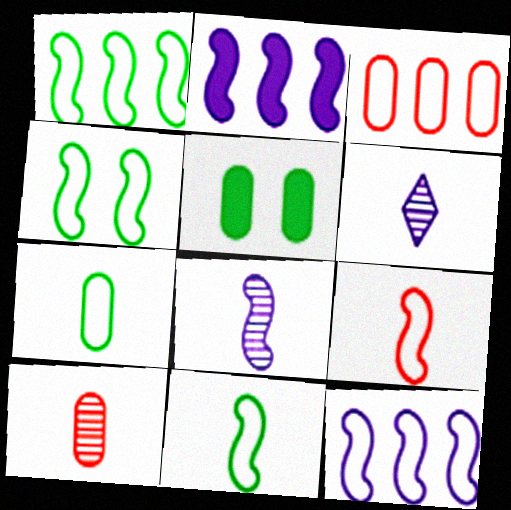[[1, 4, 11], 
[4, 9, 12]]